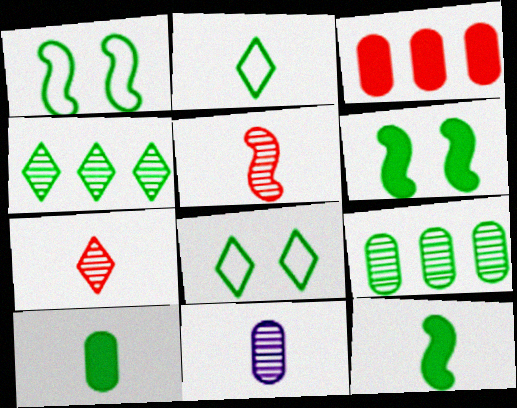[[1, 4, 10], 
[2, 6, 9], 
[8, 9, 12]]